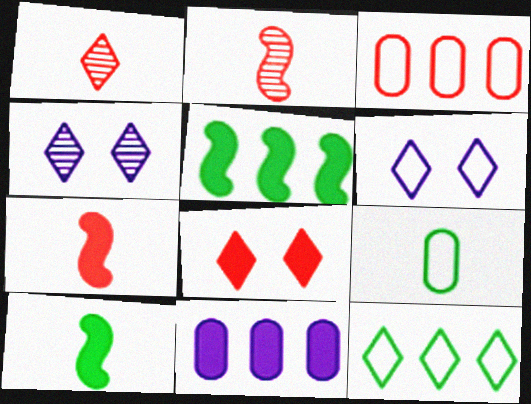[[2, 3, 8], 
[3, 4, 10], 
[8, 10, 11]]